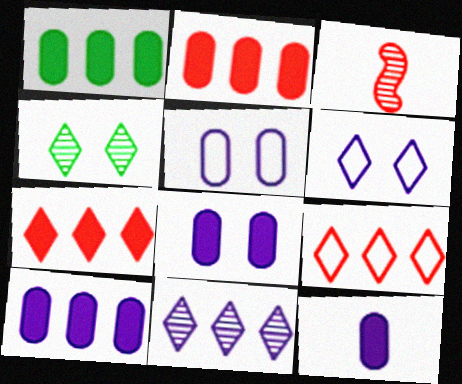[[1, 2, 10], 
[1, 3, 6], 
[8, 10, 12]]